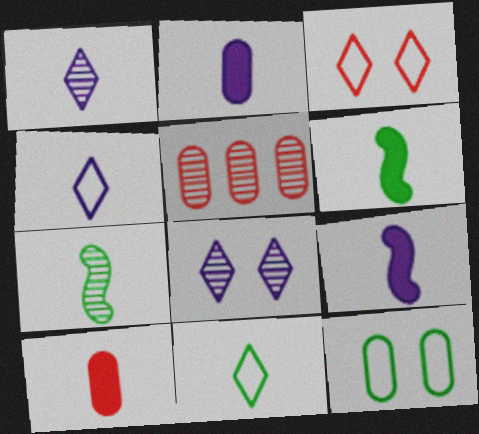[[2, 5, 12], 
[4, 7, 10], 
[5, 7, 8]]